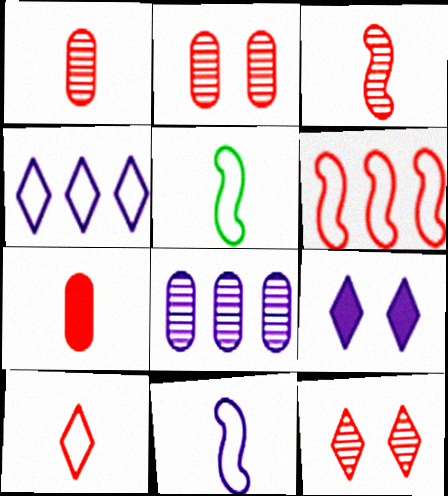[[3, 7, 10], 
[6, 7, 12], 
[8, 9, 11]]